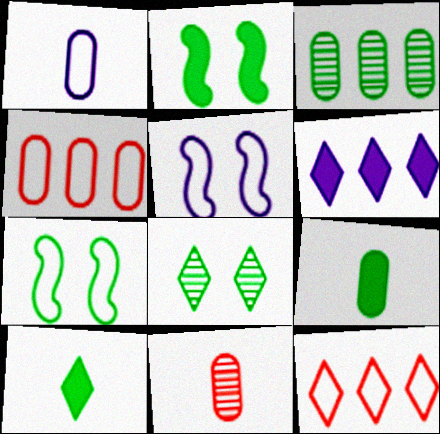[[1, 7, 12], 
[1, 9, 11], 
[3, 7, 10], 
[6, 7, 11]]